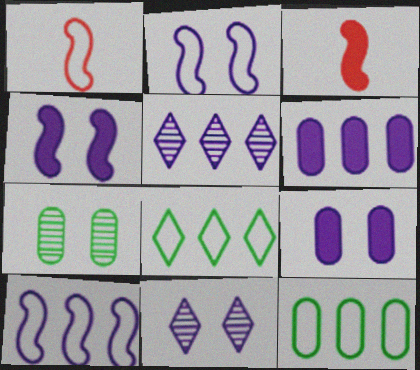[[2, 9, 11], 
[3, 11, 12], 
[5, 6, 10]]